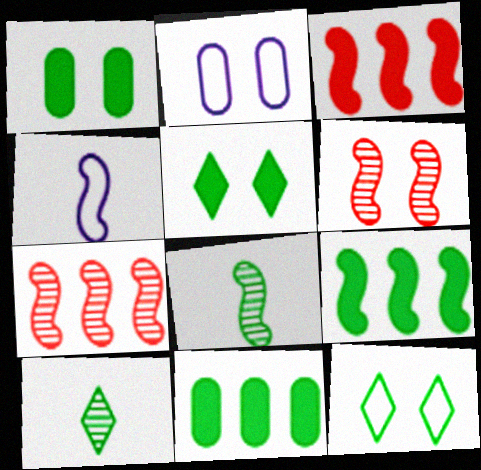[[2, 3, 10], 
[2, 5, 6], 
[4, 6, 9], 
[8, 11, 12]]